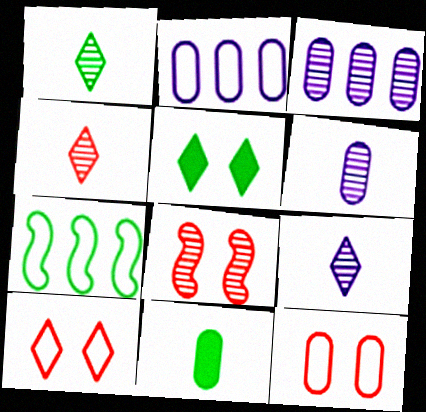[[1, 3, 8], 
[1, 4, 9], 
[3, 11, 12]]